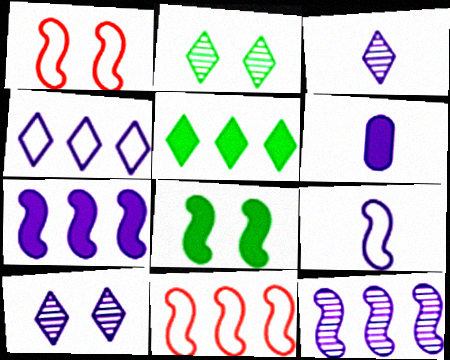[[2, 6, 11], 
[3, 6, 9]]